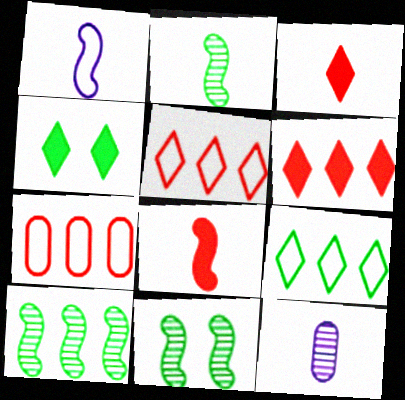[[1, 2, 8], 
[2, 10, 11]]